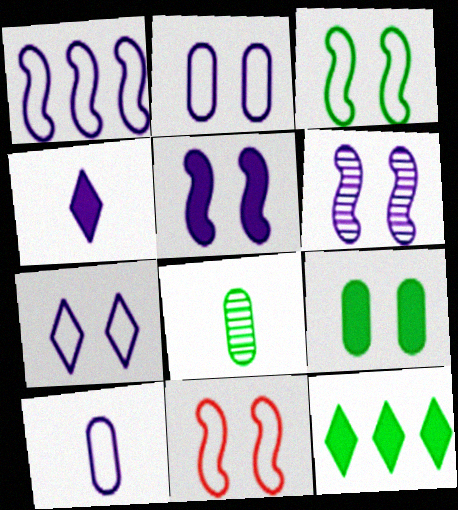[[1, 7, 10], 
[3, 8, 12]]